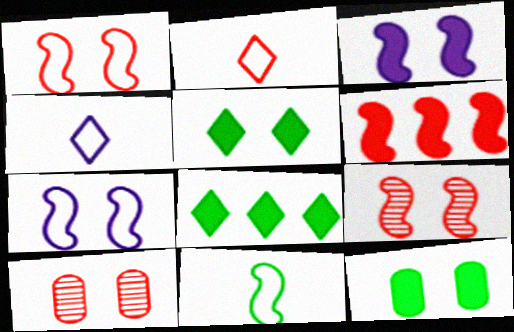[[2, 6, 10], 
[5, 7, 10]]